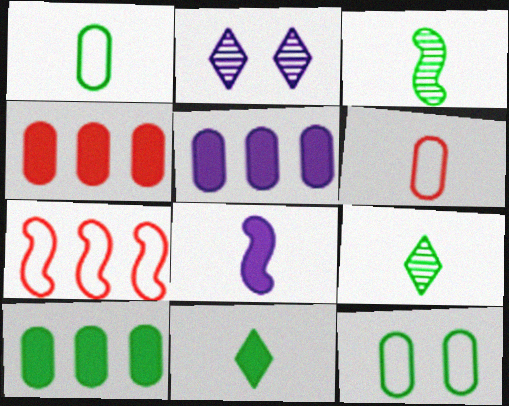[[1, 3, 11], 
[4, 5, 10], 
[6, 8, 9]]